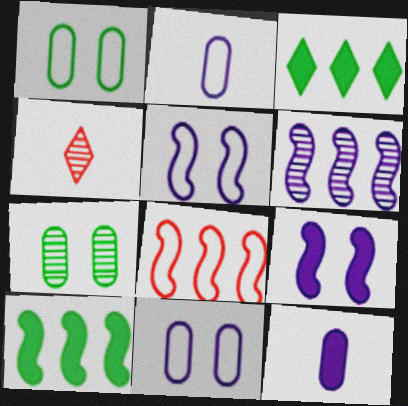[[4, 6, 7], 
[4, 10, 11], 
[6, 8, 10]]